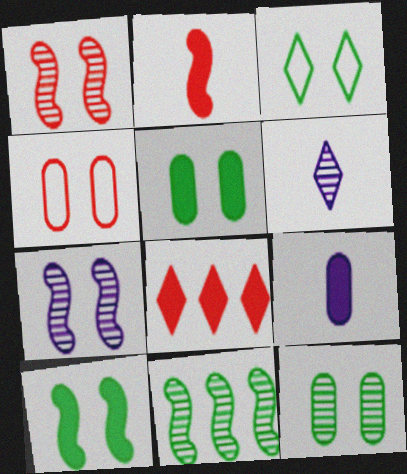[[3, 6, 8], 
[3, 10, 12], 
[8, 9, 10]]